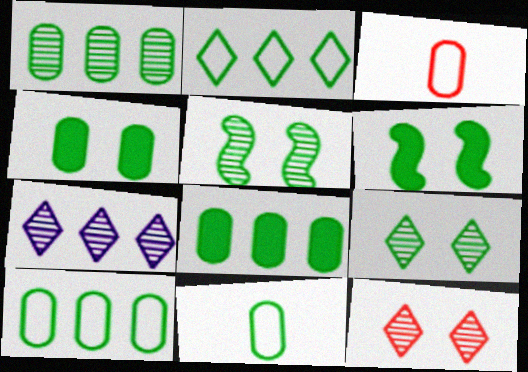[[1, 4, 11], 
[1, 8, 10], 
[3, 6, 7]]